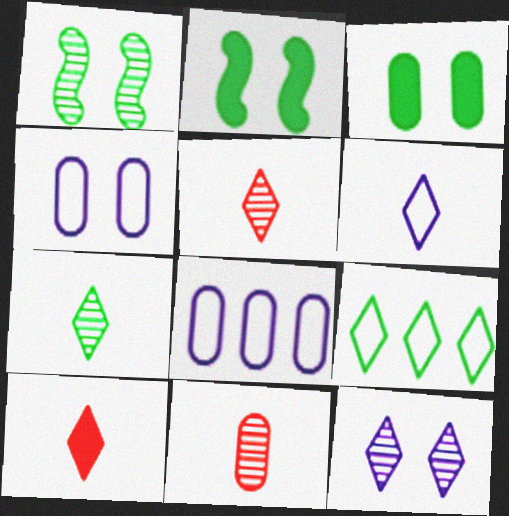[[1, 8, 10], 
[2, 5, 8], 
[3, 8, 11], 
[6, 7, 10], 
[9, 10, 12]]